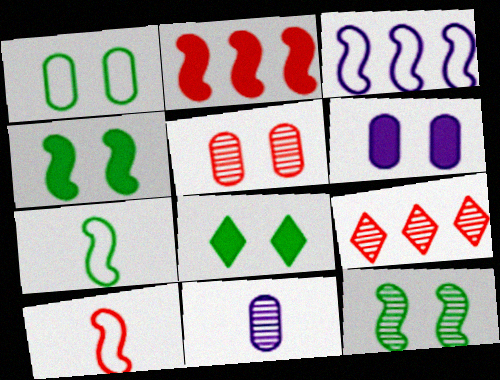[[1, 5, 6], 
[1, 8, 12], 
[6, 7, 9], 
[9, 11, 12]]